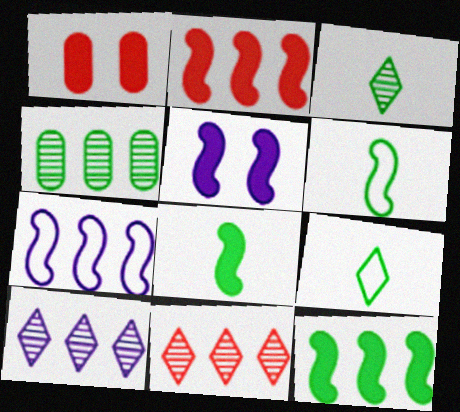[[1, 3, 7], 
[1, 6, 10], 
[2, 5, 8]]